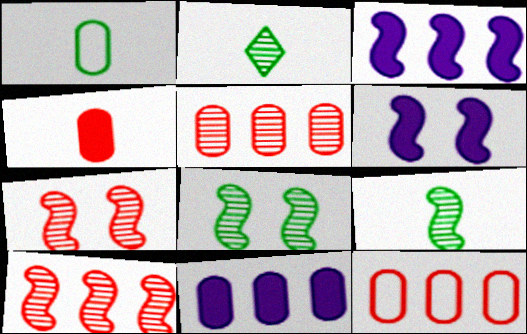[[2, 6, 12]]